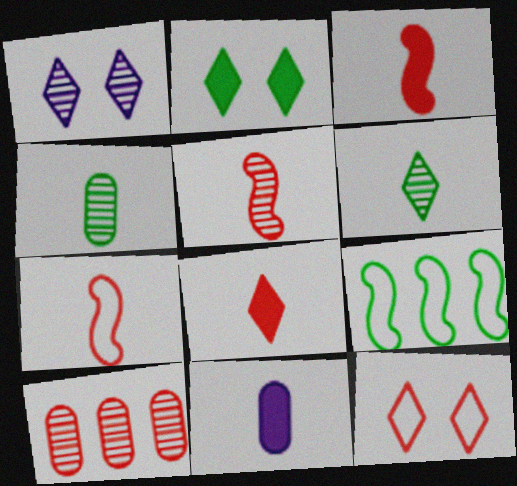[[1, 2, 12], 
[2, 4, 9], 
[3, 5, 7], 
[3, 10, 12], 
[6, 7, 11]]